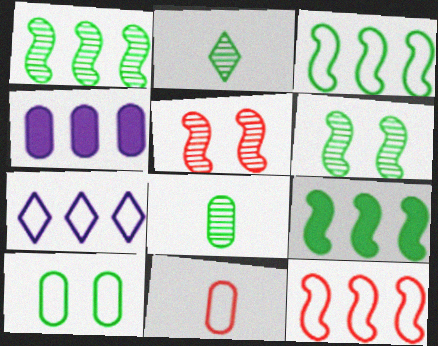[[1, 3, 9], 
[2, 9, 10]]